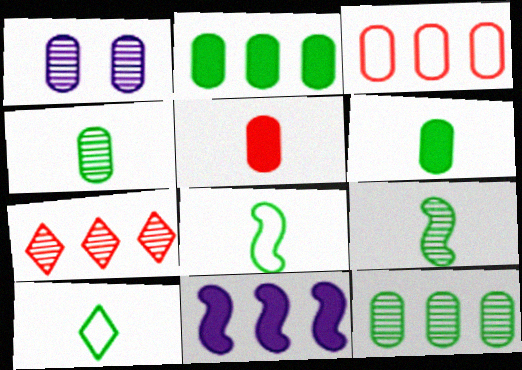[[1, 3, 6], 
[1, 7, 9], 
[6, 9, 10]]